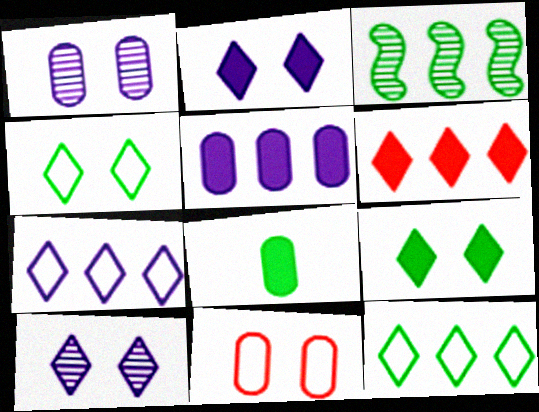[[3, 4, 8]]